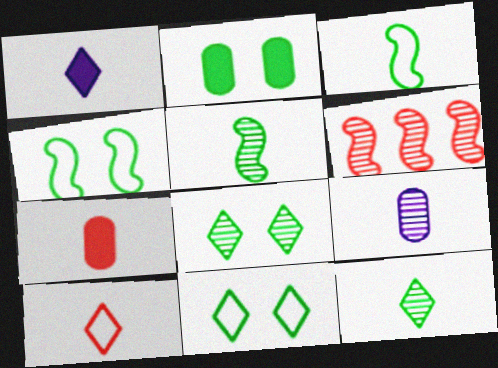[[1, 10, 12], 
[2, 4, 8], 
[6, 8, 9]]